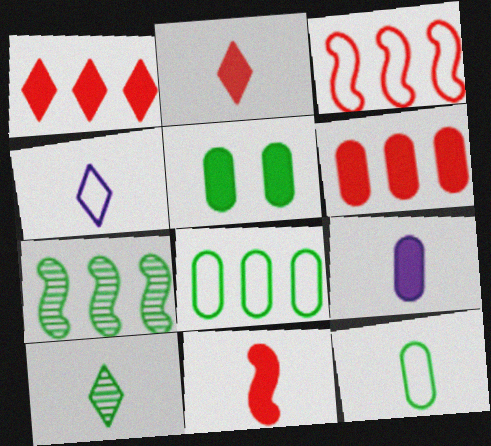[[2, 4, 10], 
[5, 6, 9]]